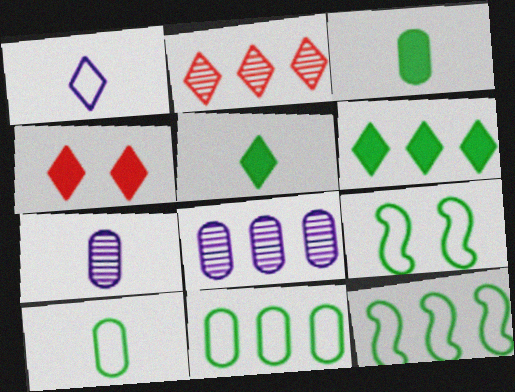[[4, 7, 12]]